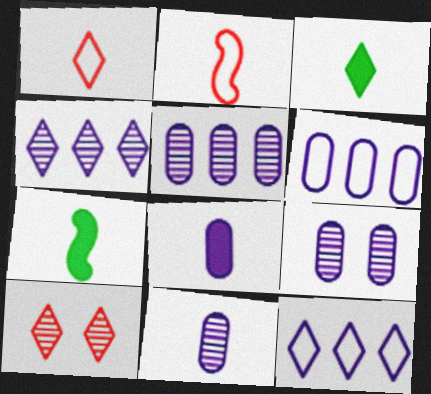[[1, 7, 11], 
[2, 3, 11], 
[3, 10, 12], 
[5, 9, 11], 
[6, 7, 10], 
[6, 8, 9]]